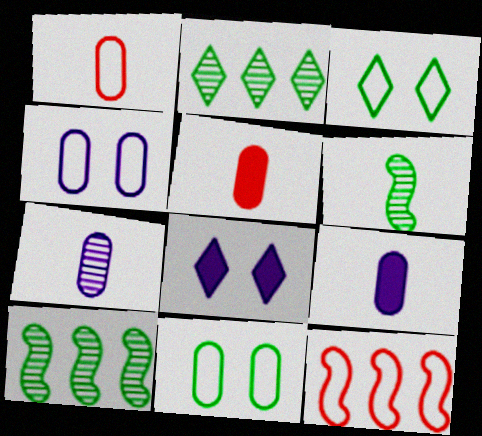[[1, 8, 10]]